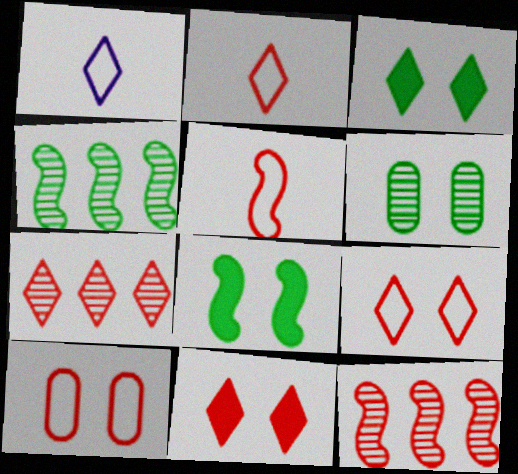[[1, 3, 7], 
[2, 7, 11]]